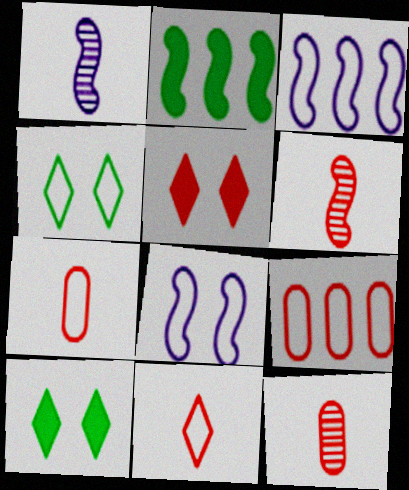[[1, 9, 10], 
[2, 6, 8], 
[3, 4, 7], 
[3, 10, 12], 
[5, 6, 9]]